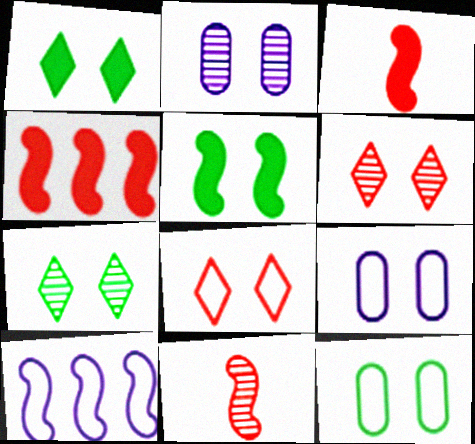[[2, 5, 8], 
[5, 6, 9], 
[5, 7, 12], 
[5, 10, 11]]